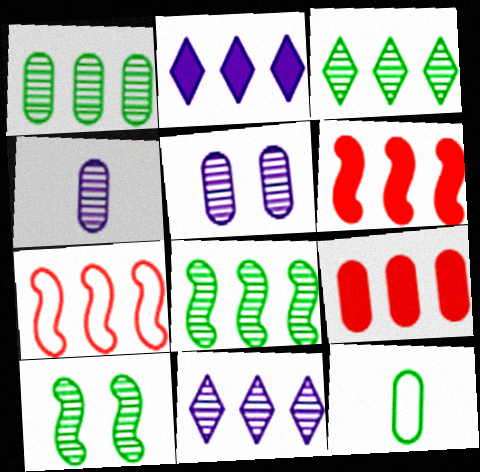[[1, 2, 7], 
[1, 3, 8], 
[5, 9, 12]]